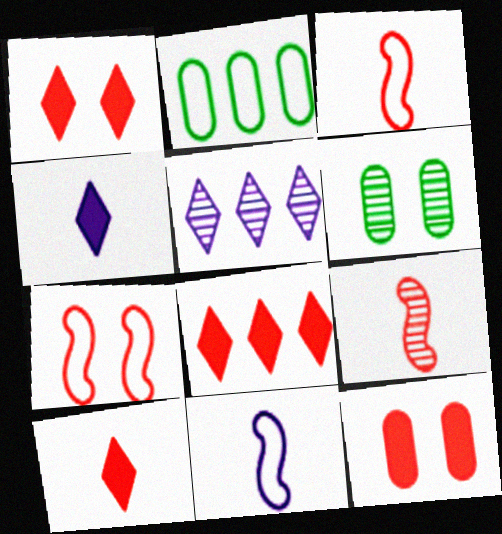[[1, 8, 10], 
[5, 6, 9], 
[6, 8, 11]]